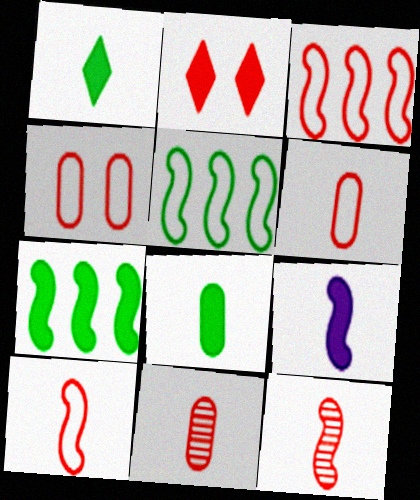[[2, 3, 11]]